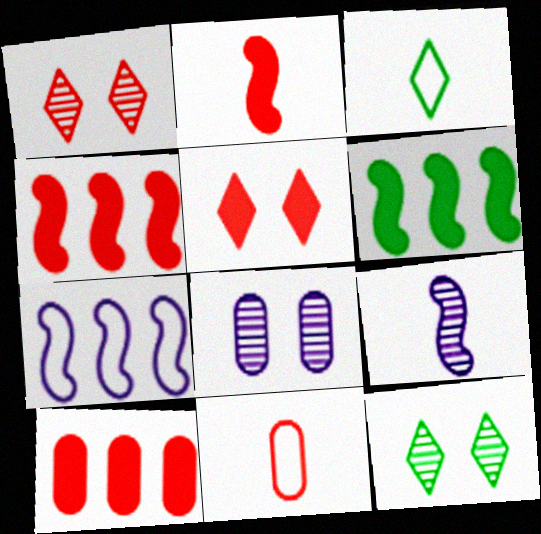[[1, 4, 11], 
[2, 5, 10], 
[3, 4, 8]]